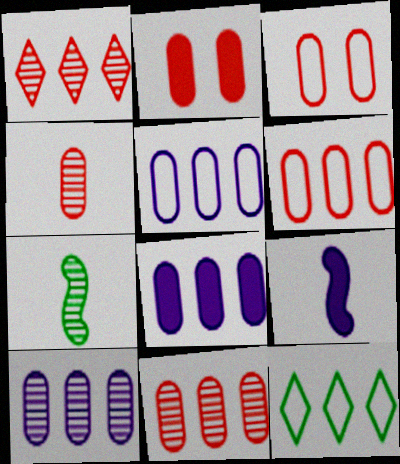[[2, 4, 6], 
[5, 8, 10]]